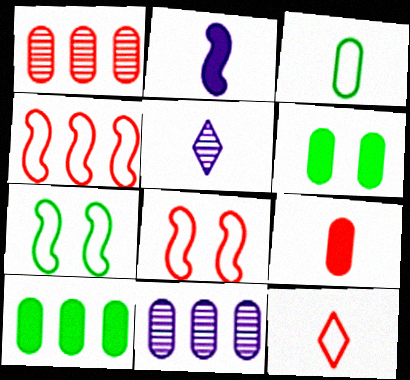[[4, 5, 6], 
[5, 8, 10]]